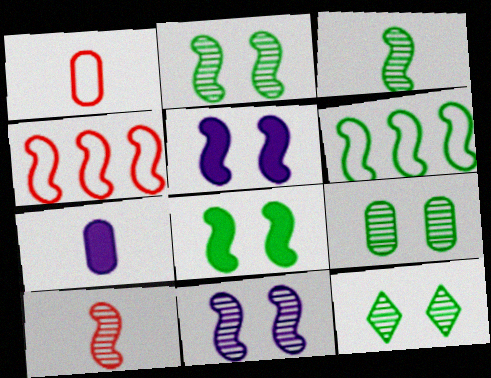[[2, 9, 12], 
[3, 4, 5], 
[3, 6, 8], 
[4, 7, 12], 
[5, 6, 10]]